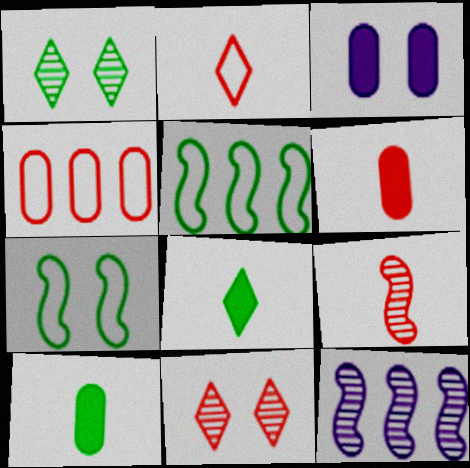[[1, 5, 10], 
[2, 6, 9], 
[3, 7, 11]]